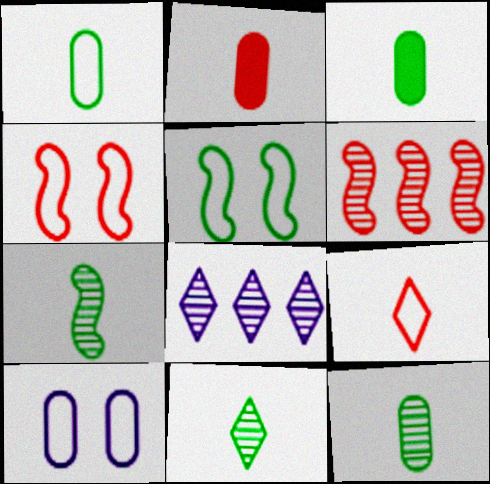[[1, 3, 12], 
[2, 5, 8], 
[3, 4, 8], 
[7, 11, 12]]